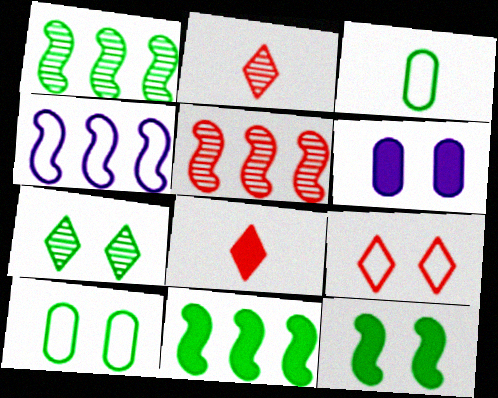[[3, 4, 9], 
[3, 7, 11], 
[4, 5, 11], 
[6, 8, 11], 
[7, 10, 12]]